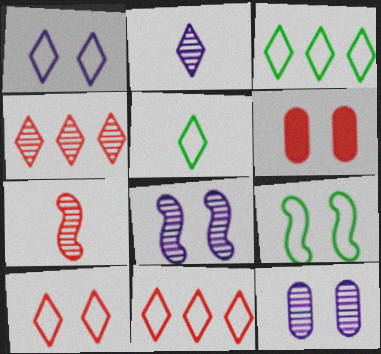[[1, 5, 11], 
[6, 7, 11]]